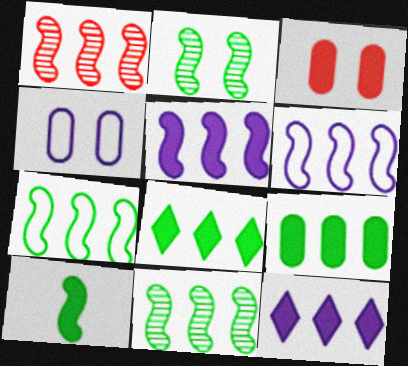[[1, 5, 7], 
[2, 7, 10], 
[3, 10, 12]]